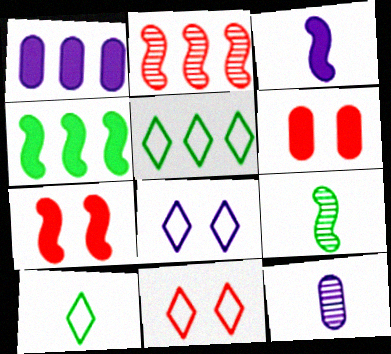[[1, 2, 5], 
[1, 9, 11], 
[3, 4, 7], 
[4, 11, 12], 
[5, 7, 12]]